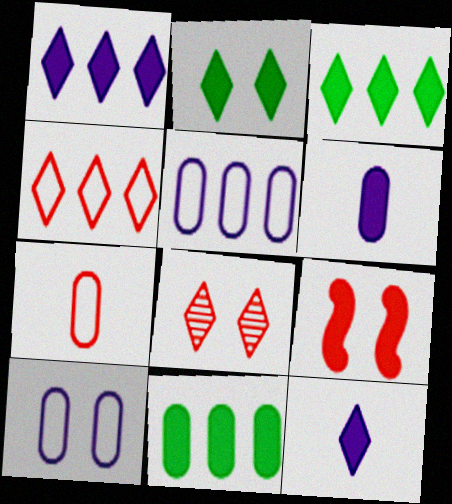[[3, 6, 9], 
[9, 11, 12]]